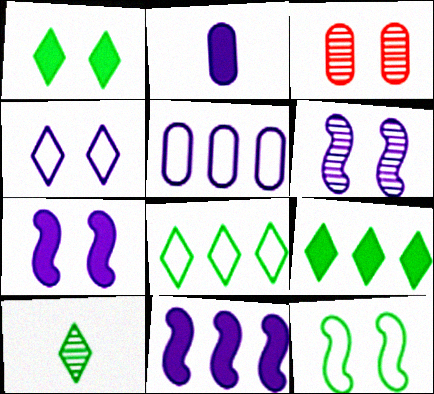[[1, 8, 10]]